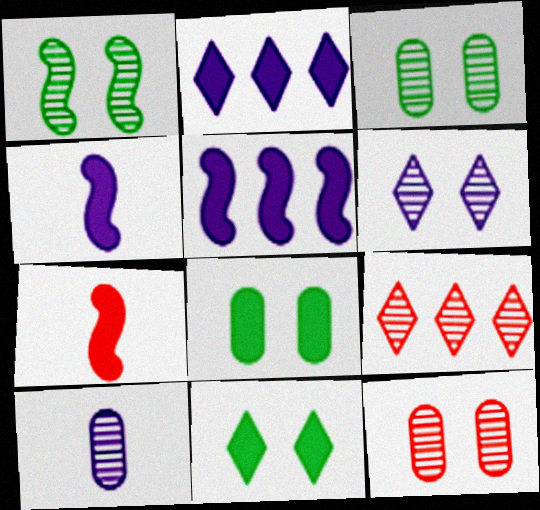[[1, 6, 12], 
[1, 9, 10], 
[2, 7, 8]]